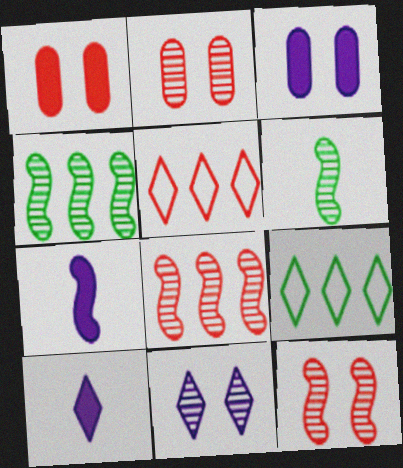[[2, 7, 9], 
[3, 5, 6]]